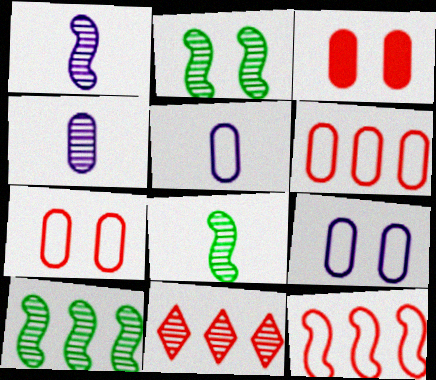[[2, 4, 11], 
[2, 8, 10]]